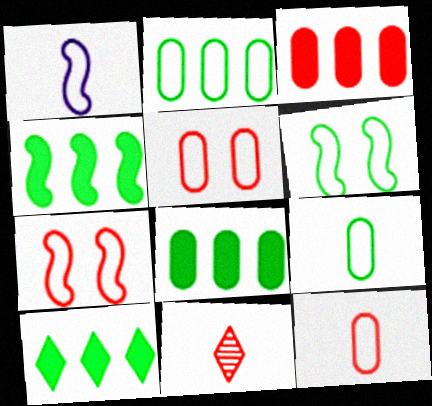[[3, 7, 11], 
[4, 8, 10]]